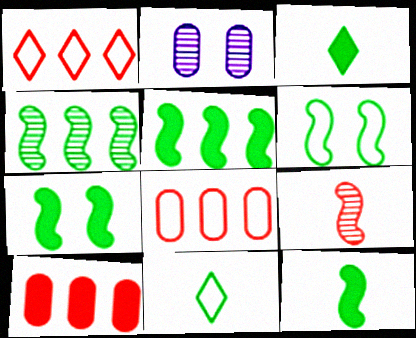[[1, 2, 12], 
[4, 6, 12], 
[5, 7, 12]]